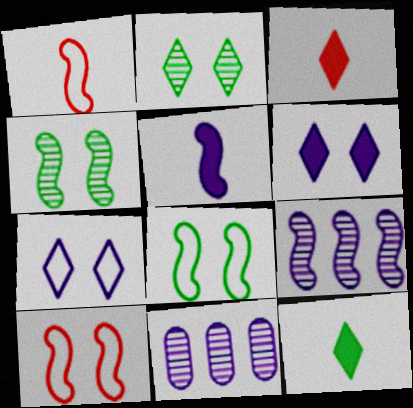[[3, 8, 11], 
[5, 7, 11], 
[10, 11, 12]]